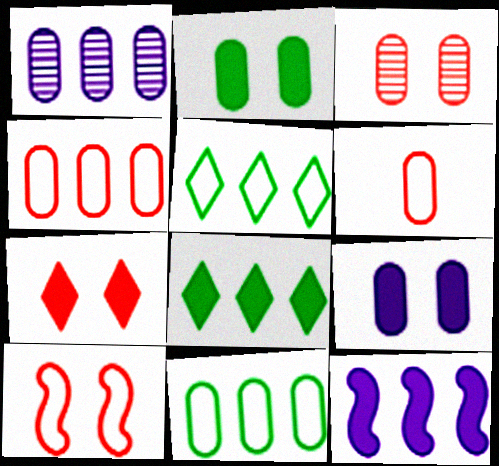[[1, 2, 6], 
[3, 7, 10]]